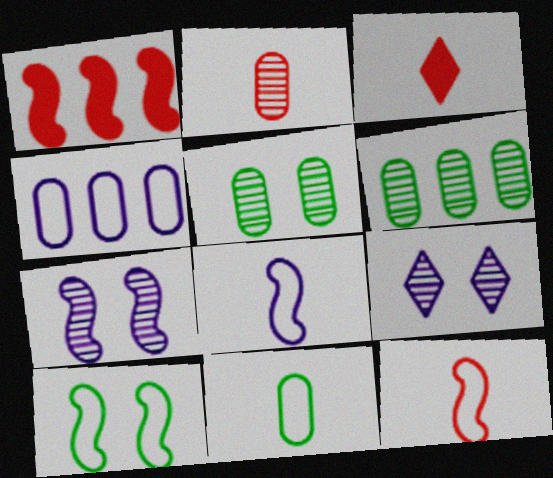[[1, 9, 11], 
[2, 3, 12]]